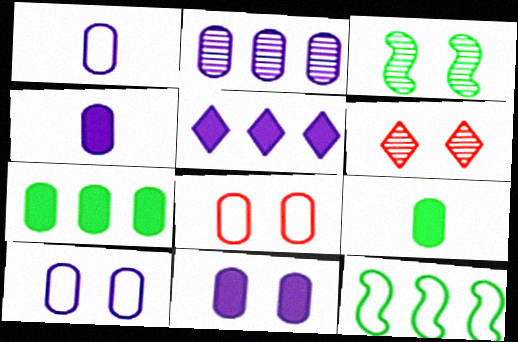[[1, 2, 11], 
[2, 4, 10], 
[2, 8, 9], 
[4, 6, 12]]